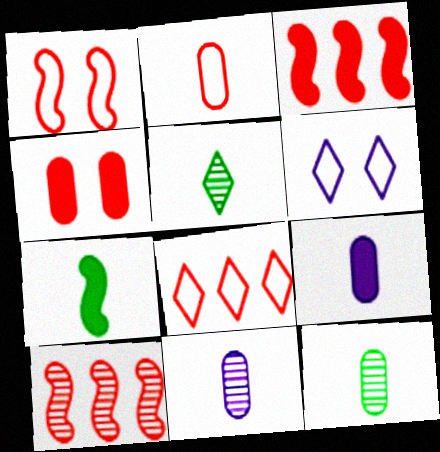[[1, 2, 8], 
[2, 9, 12], 
[3, 6, 12]]